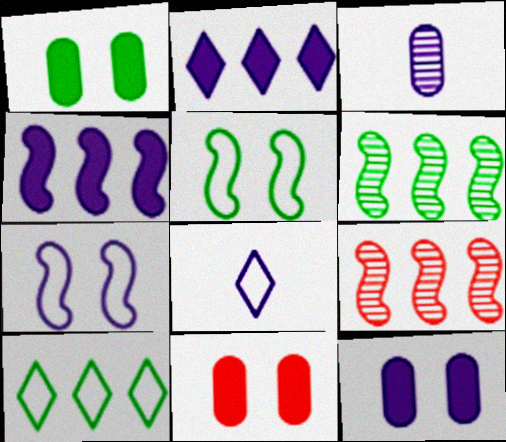[[1, 8, 9], 
[1, 11, 12], 
[2, 3, 7], 
[6, 8, 11]]